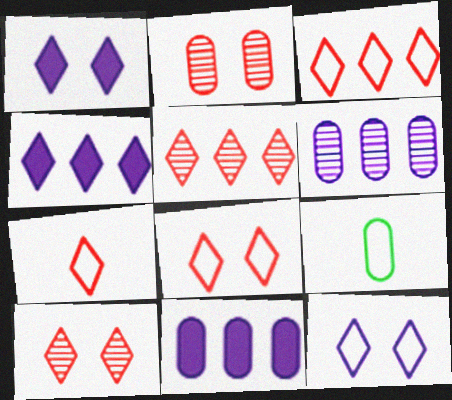[[2, 9, 11], 
[3, 7, 8]]